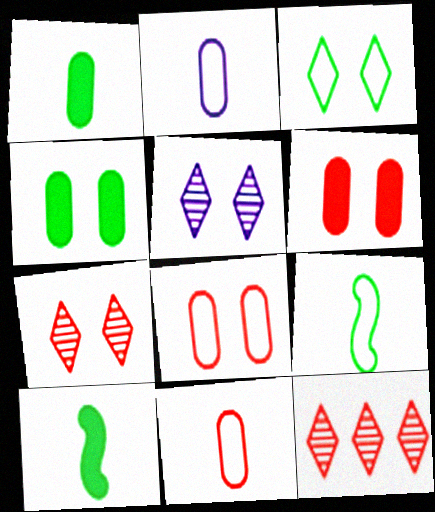[]